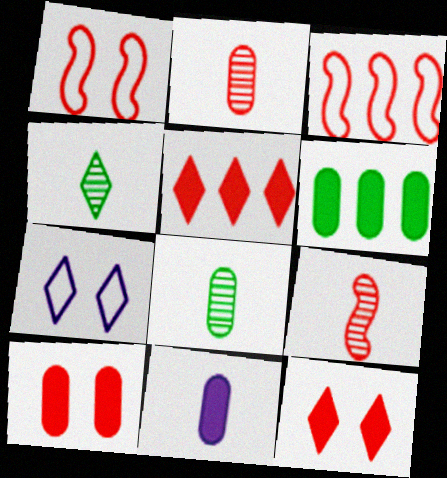[[1, 2, 5], 
[2, 3, 12], 
[4, 5, 7], 
[6, 7, 9], 
[6, 10, 11]]